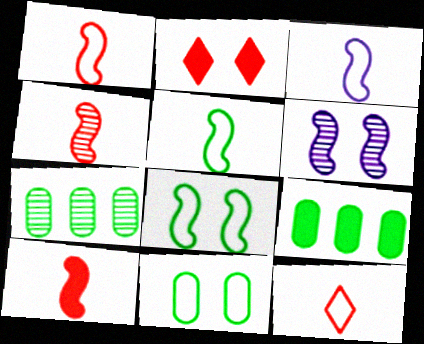[[1, 3, 5], 
[1, 4, 10], 
[2, 3, 7], 
[2, 6, 11], 
[6, 9, 12]]